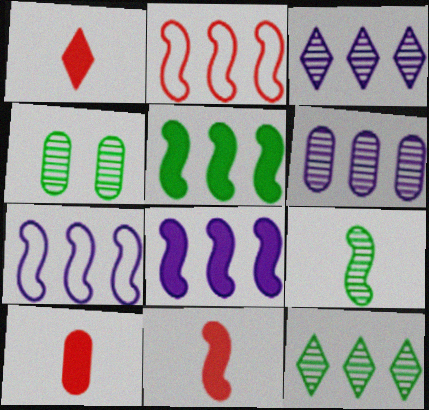[[1, 4, 7], 
[1, 10, 11], 
[4, 9, 12]]